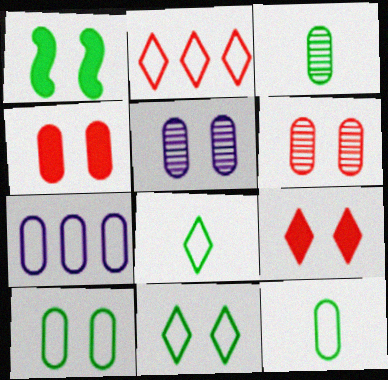[[3, 4, 7], 
[4, 5, 10]]